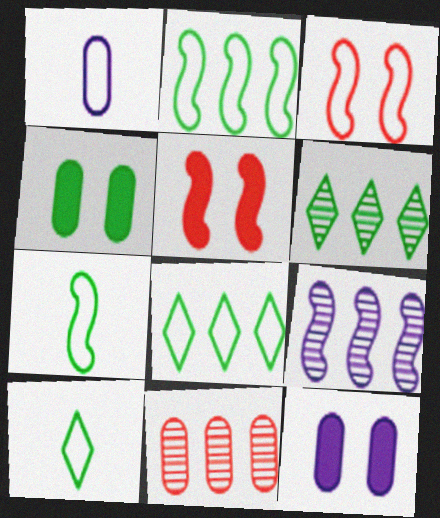[[1, 3, 8], 
[1, 4, 11], 
[1, 5, 6], 
[4, 6, 7], 
[5, 7, 9], 
[6, 9, 11]]